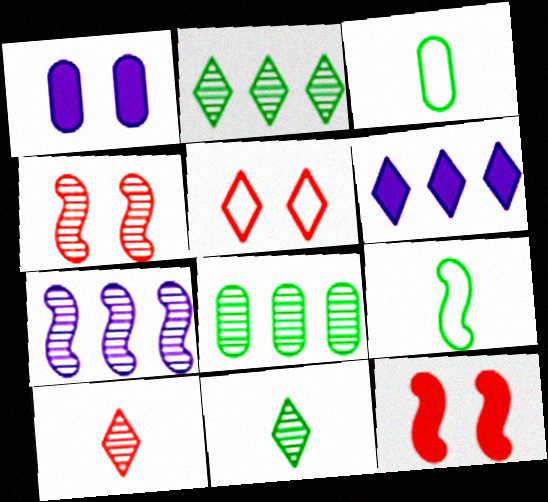[[3, 4, 6], 
[5, 6, 11], 
[7, 9, 12]]